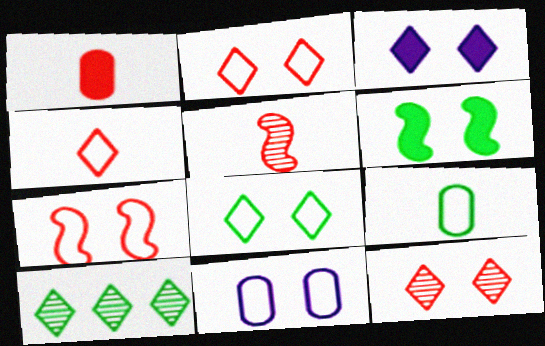[[1, 4, 5], 
[3, 4, 10], 
[3, 8, 12], 
[6, 9, 10], 
[6, 11, 12], 
[7, 8, 11]]